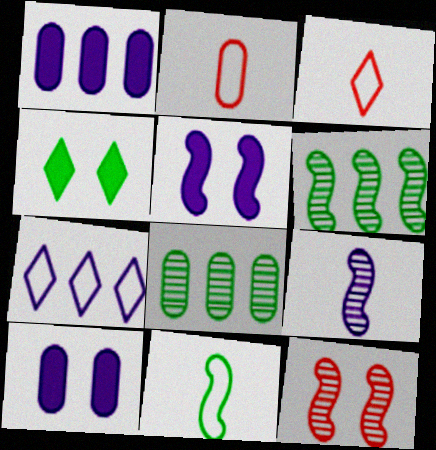[[2, 8, 10], 
[3, 5, 8], 
[3, 6, 10], 
[4, 8, 11], 
[6, 9, 12], 
[7, 9, 10]]